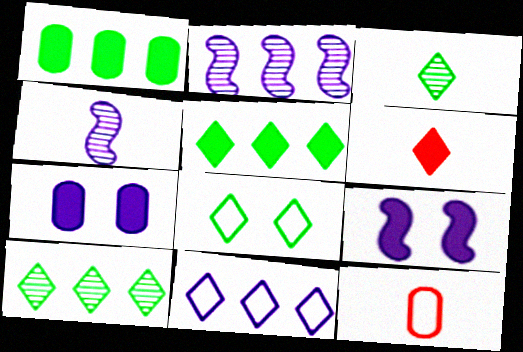[[1, 6, 9], 
[3, 5, 8], 
[4, 7, 11], 
[9, 10, 12]]